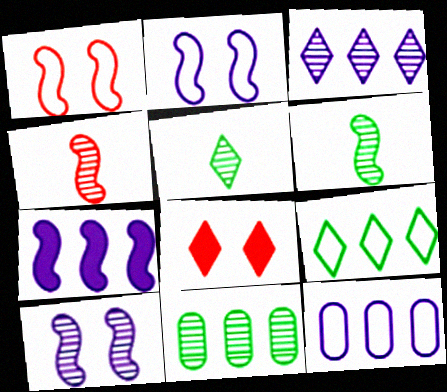[[1, 6, 7], 
[3, 7, 12], 
[6, 8, 12]]